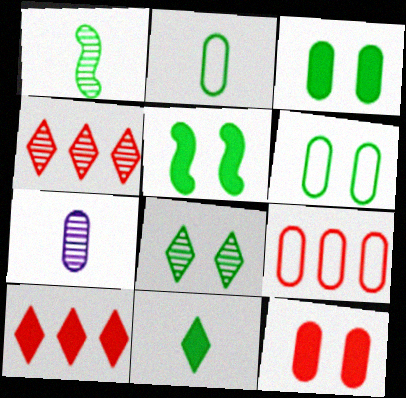[[1, 2, 11], 
[3, 7, 9], 
[5, 6, 8]]